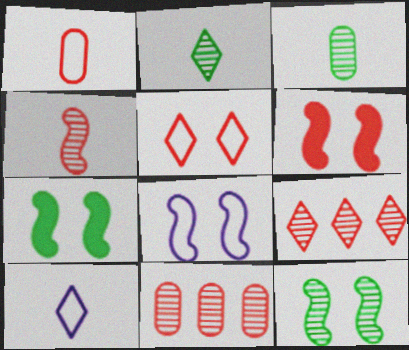[[1, 6, 9], 
[6, 8, 12], 
[7, 10, 11]]